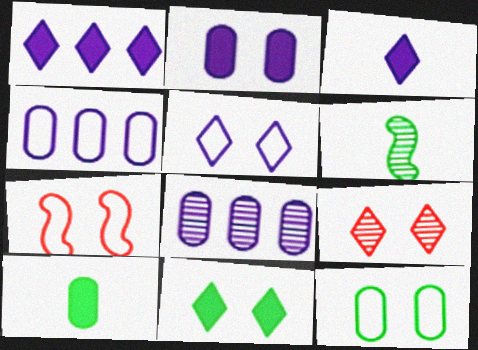[[5, 7, 12], 
[5, 9, 11], 
[6, 8, 9]]